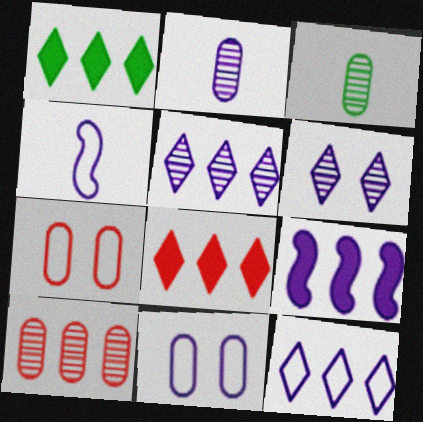[[4, 11, 12]]